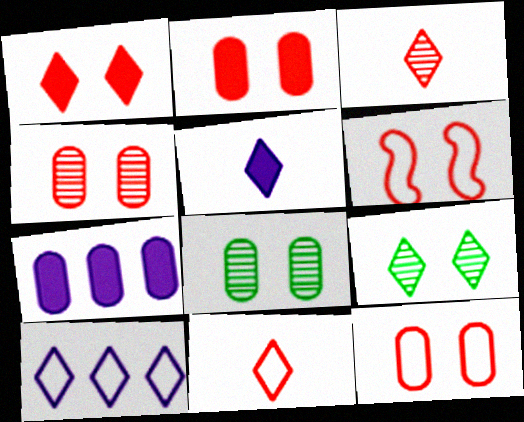[[1, 4, 6], 
[2, 4, 12]]